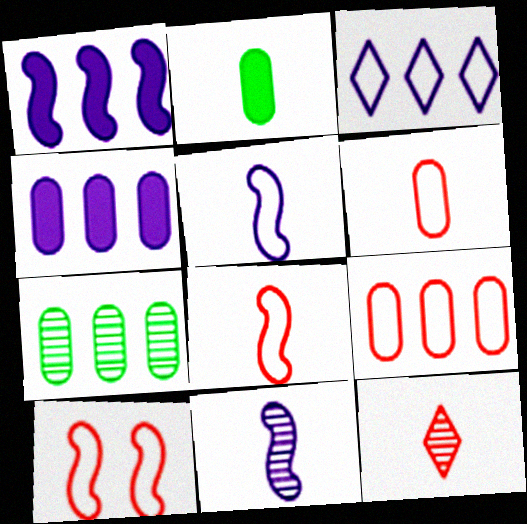[[2, 5, 12], 
[4, 7, 9]]